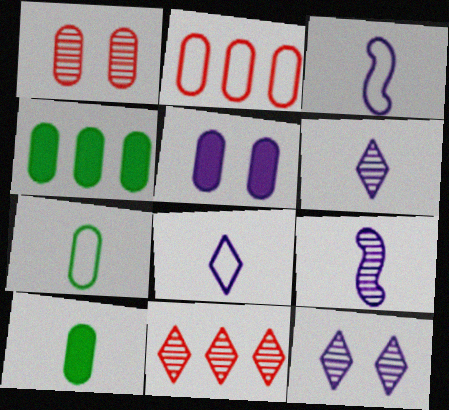[]